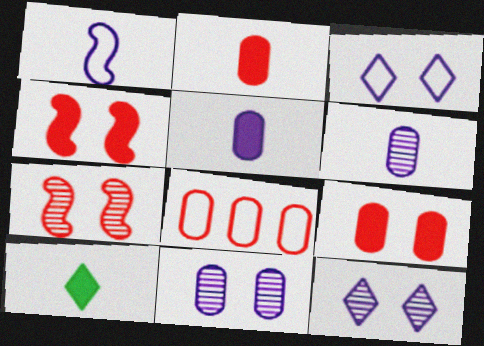[]